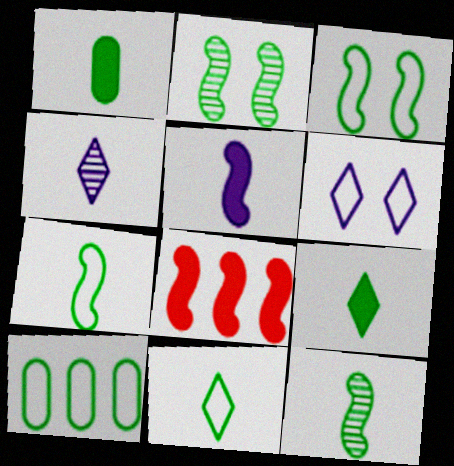[[1, 11, 12], 
[2, 9, 10], 
[3, 10, 11]]